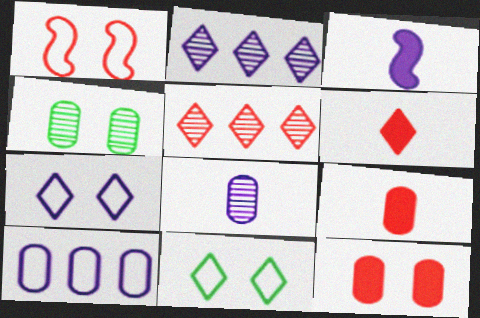[[1, 5, 9], 
[2, 6, 11], 
[4, 9, 10]]